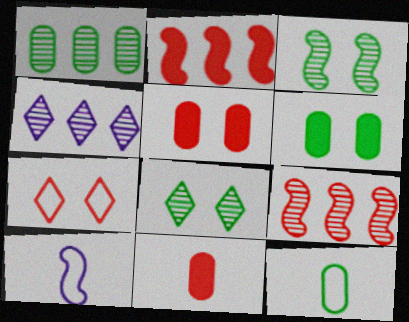[[1, 4, 9], 
[1, 6, 12], 
[2, 3, 10], 
[7, 9, 11]]